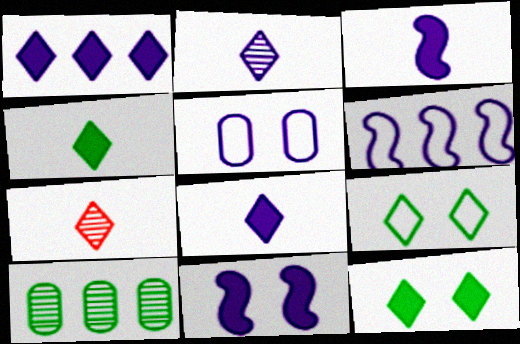[[1, 7, 9]]